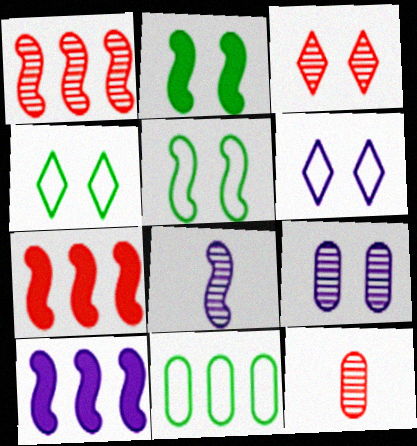[[1, 3, 12], 
[4, 10, 12], 
[5, 7, 8]]